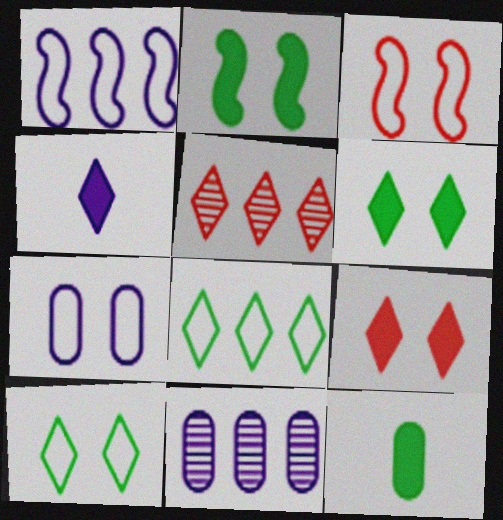[[3, 7, 10], 
[4, 5, 10]]